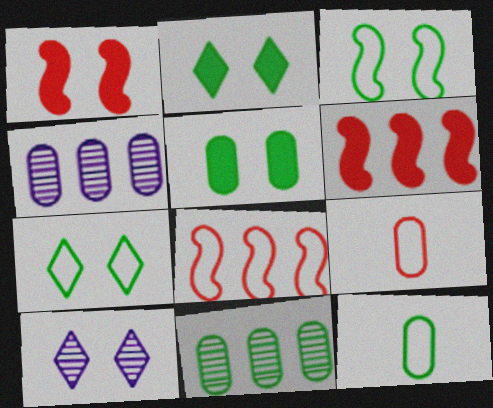[[4, 5, 9], 
[5, 11, 12], 
[6, 10, 12]]